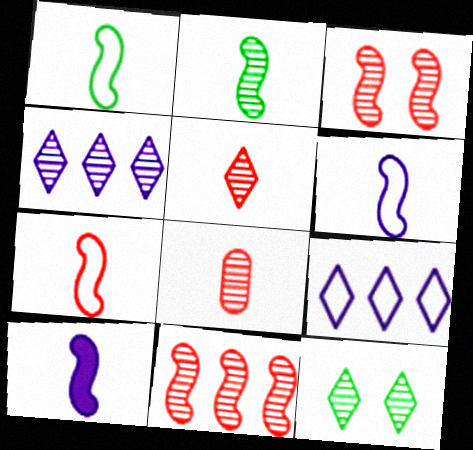[[1, 6, 7], 
[2, 7, 10], 
[4, 5, 12]]